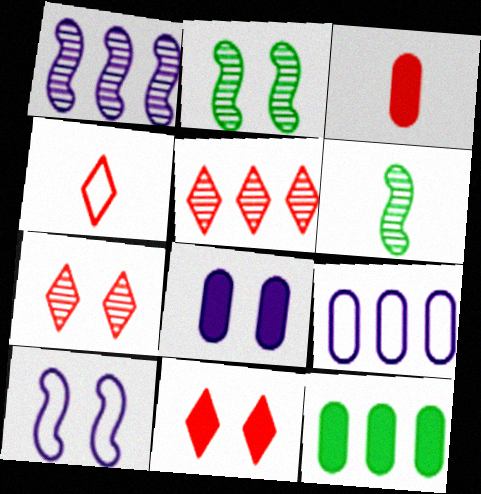[[3, 8, 12], 
[4, 5, 11], 
[6, 9, 11]]